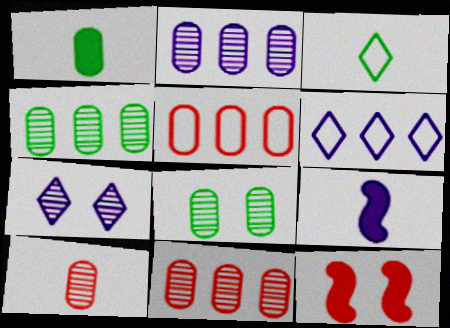[[2, 3, 12], 
[2, 4, 11], 
[2, 8, 10], 
[3, 9, 10]]